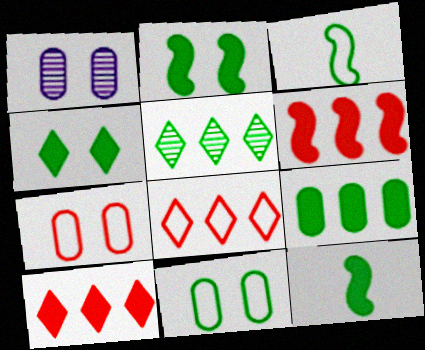[[1, 3, 10], 
[1, 8, 12], 
[4, 9, 12], 
[5, 11, 12]]